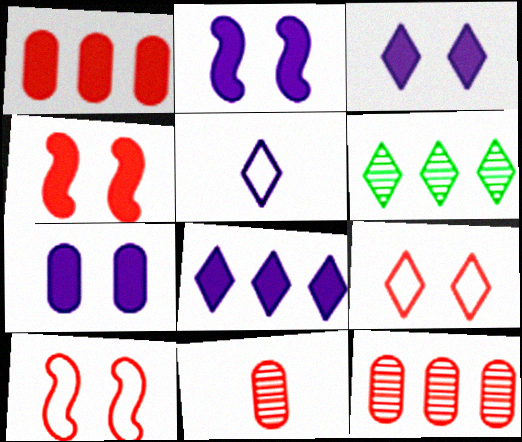[[2, 3, 7]]